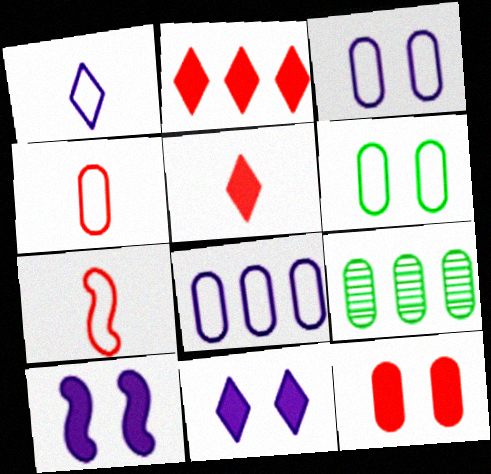[[4, 6, 8], 
[7, 9, 11]]